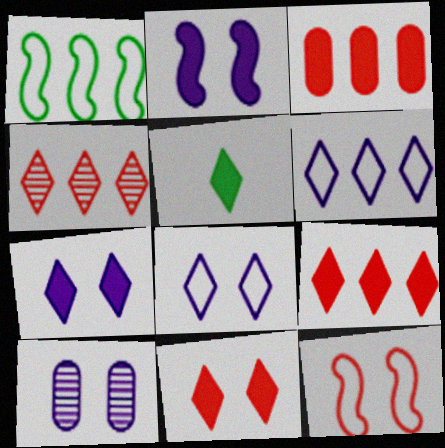[[2, 3, 5], 
[2, 8, 10], 
[4, 5, 8], 
[5, 7, 9]]